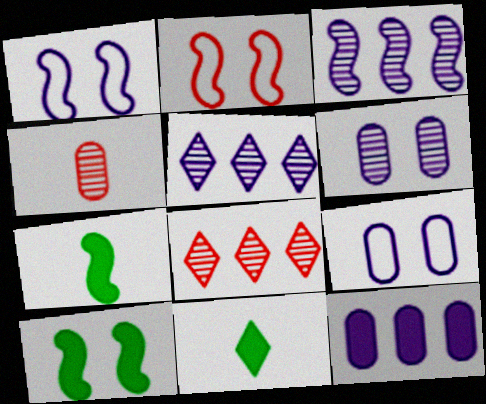[[2, 3, 7], 
[7, 8, 9]]